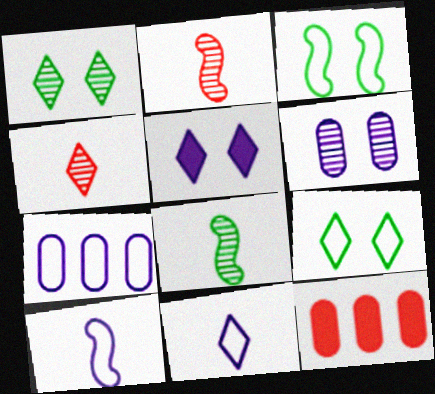[[1, 10, 12]]